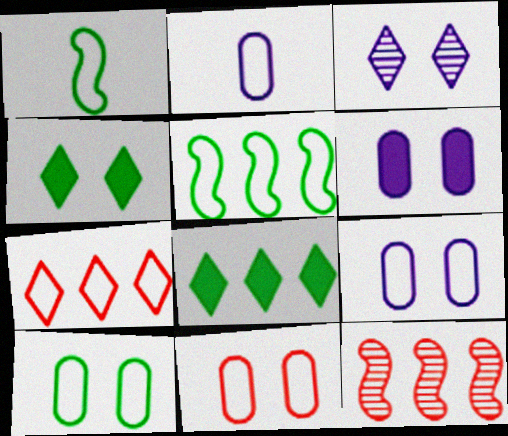[[1, 7, 9], 
[2, 4, 12], 
[9, 10, 11]]